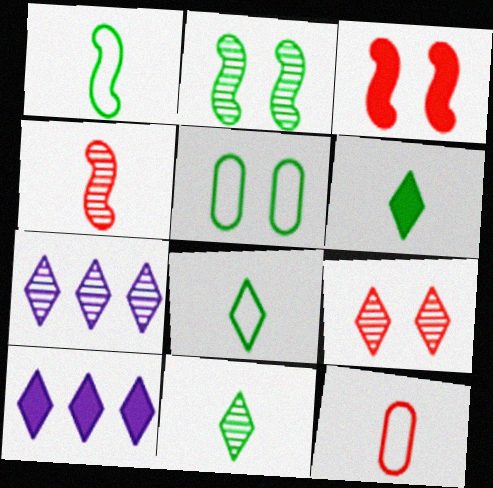[[2, 10, 12], 
[4, 5, 10], 
[6, 8, 11], 
[7, 9, 11], 
[8, 9, 10]]